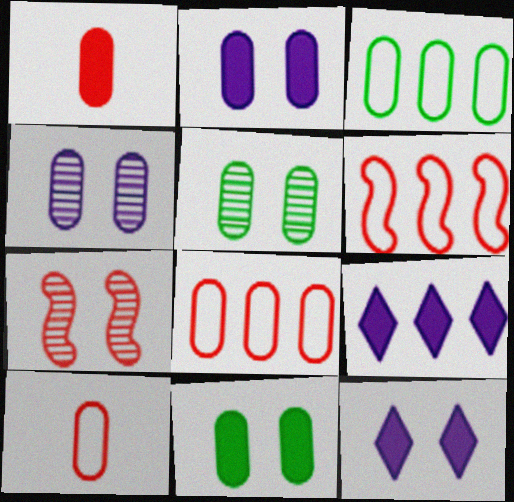[[1, 3, 4]]